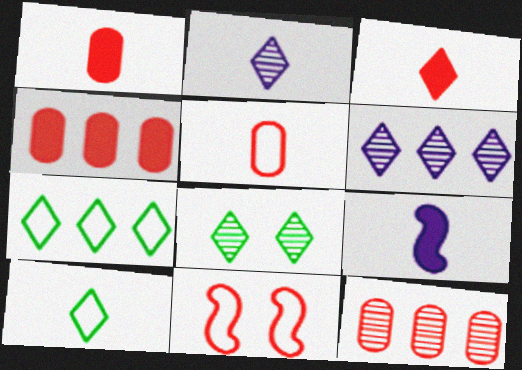[[2, 3, 10], 
[3, 11, 12]]